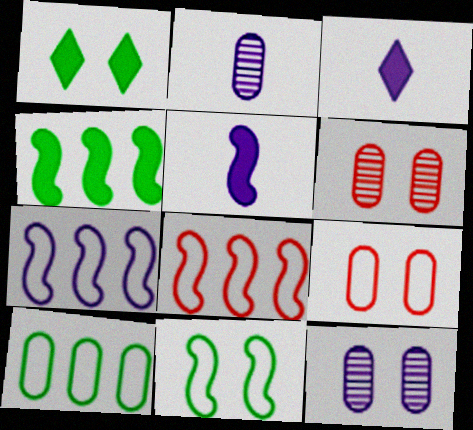[[1, 2, 8], 
[3, 7, 12]]